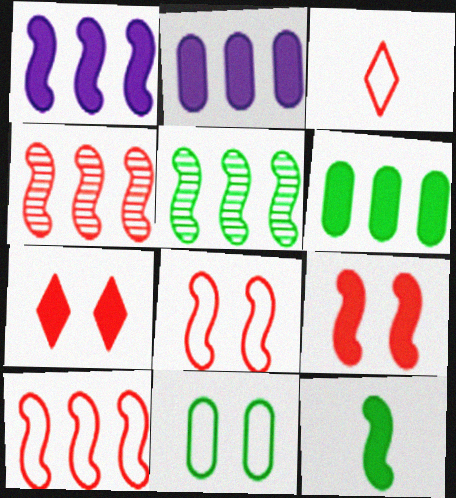[[1, 5, 10], 
[1, 9, 12], 
[2, 7, 12]]